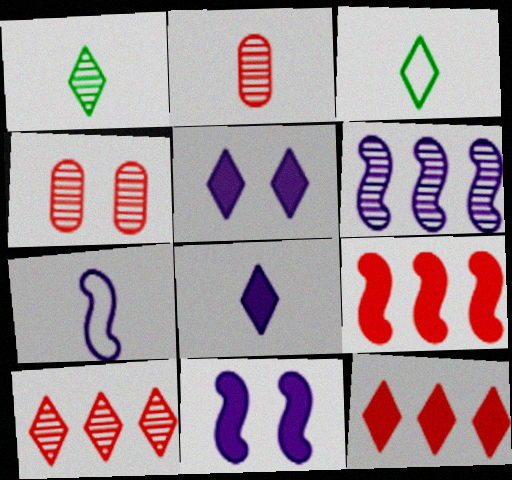[[1, 4, 6], 
[3, 5, 10], 
[6, 7, 11]]